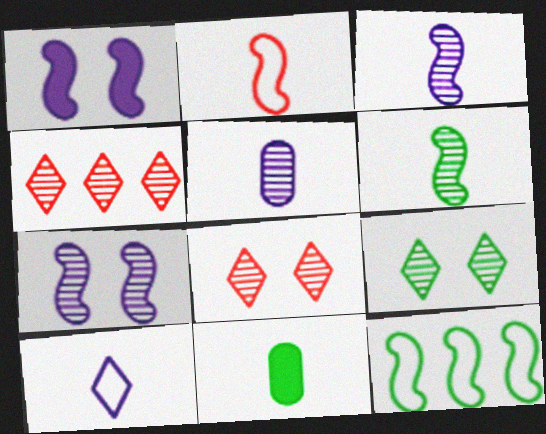[[9, 11, 12]]